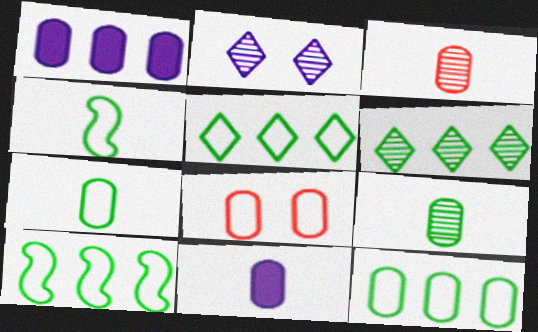[[1, 8, 9], 
[3, 7, 11], 
[5, 10, 12]]